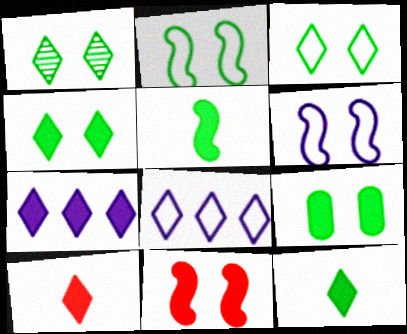[[1, 2, 9], 
[1, 3, 4], 
[1, 8, 10], 
[4, 7, 10]]